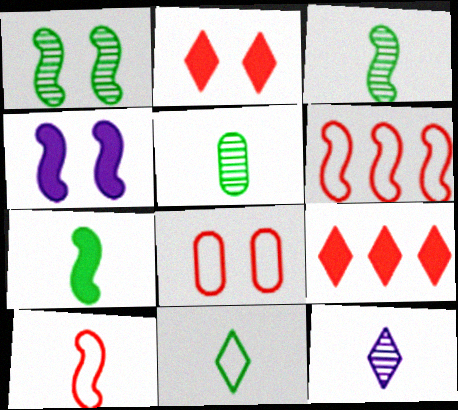[[3, 4, 6], 
[5, 7, 11]]